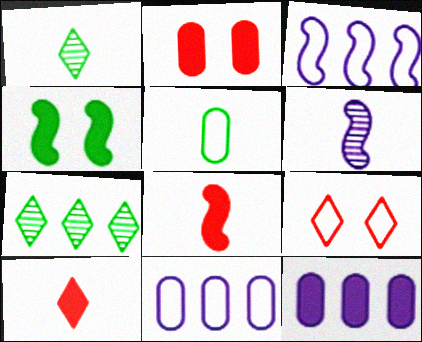[[1, 2, 3], 
[3, 5, 9], 
[4, 5, 7], 
[4, 10, 12], 
[5, 6, 10]]